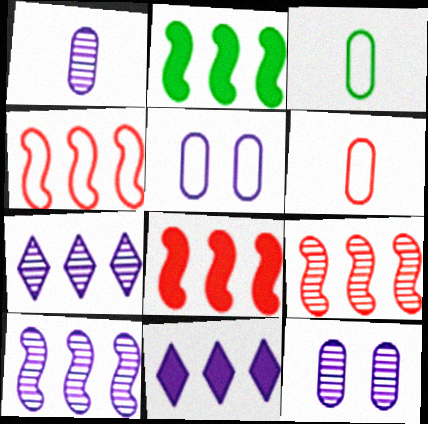[[2, 4, 10], 
[4, 8, 9]]